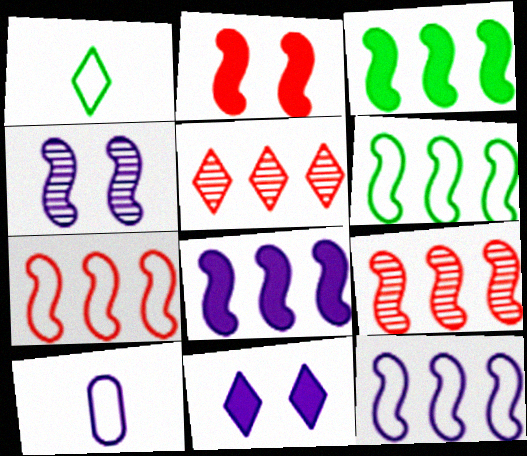[[1, 5, 11], 
[3, 9, 12], 
[6, 7, 12], 
[6, 8, 9]]